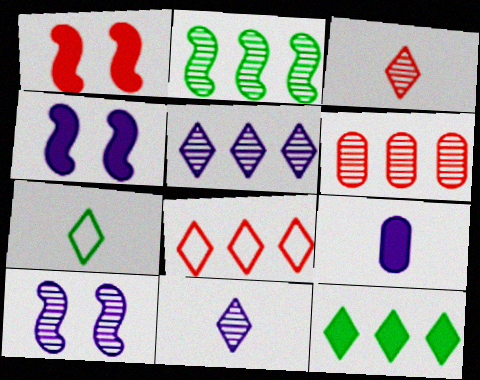[[1, 9, 12], 
[2, 5, 6], 
[4, 6, 7], 
[5, 8, 12]]